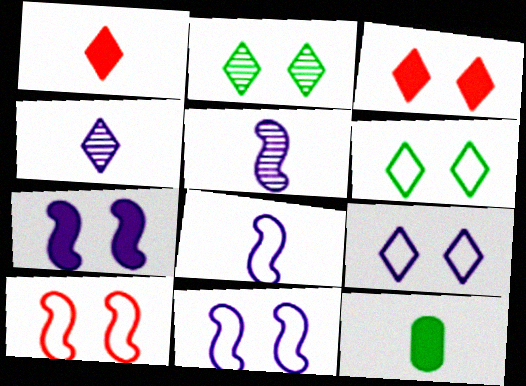[[2, 3, 9]]